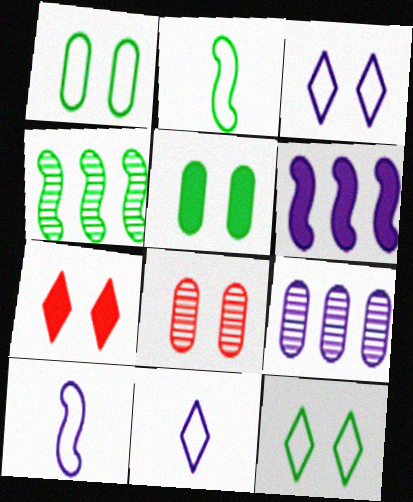[[2, 7, 9]]